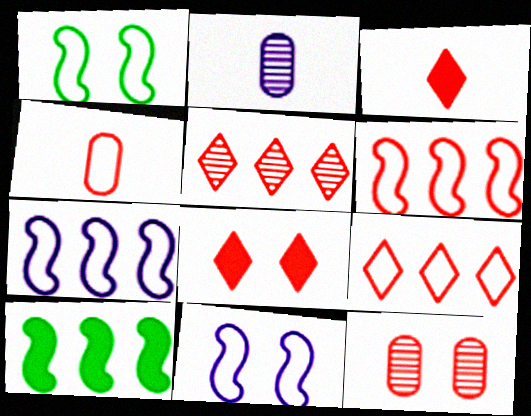[[3, 6, 12]]